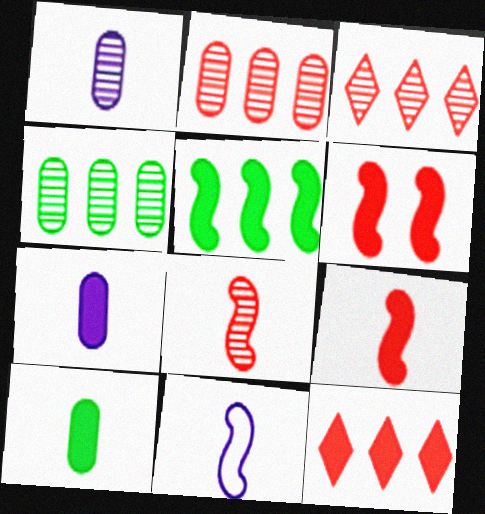[]